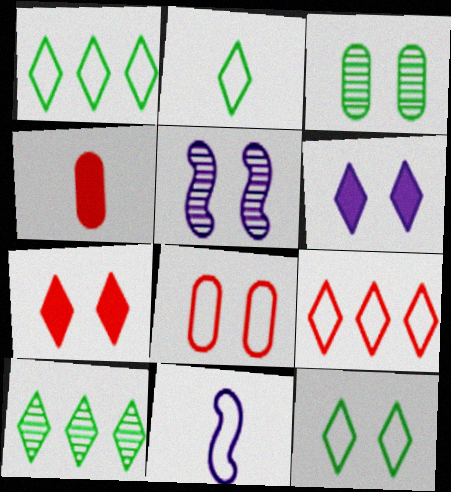[[1, 2, 12], 
[1, 4, 5], 
[1, 8, 11]]